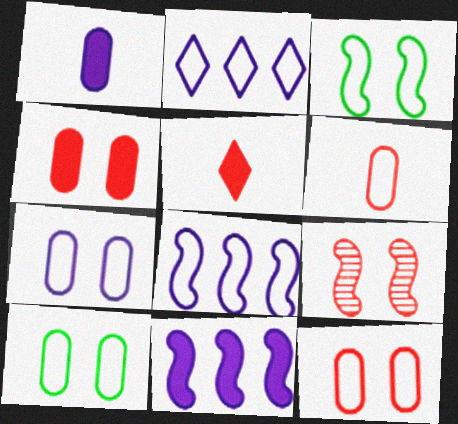[[2, 3, 6], 
[7, 10, 12]]